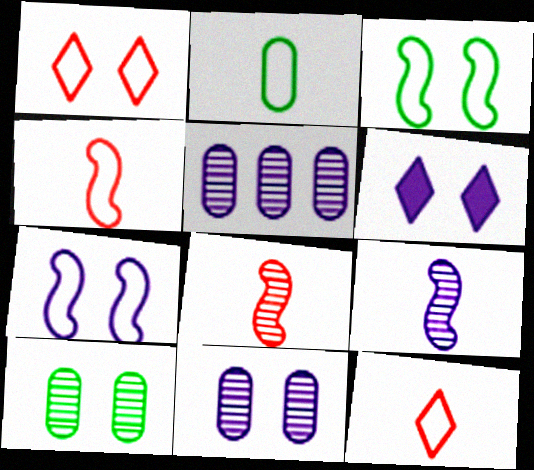[[6, 7, 11]]